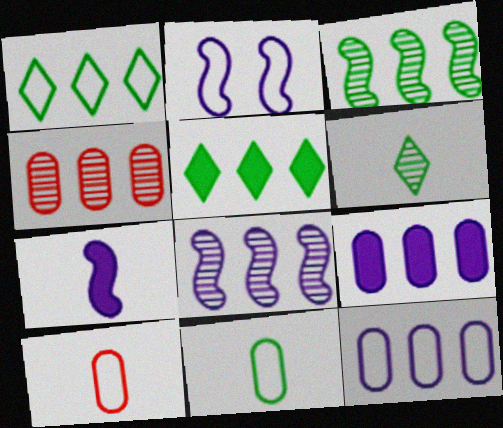[[1, 2, 10], 
[2, 7, 8], 
[6, 7, 10]]